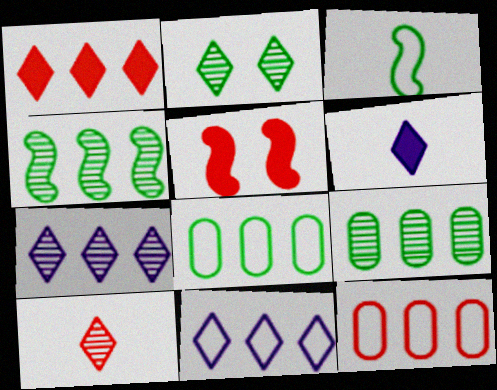[[2, 7, 10], 
[5, 10, 12]]